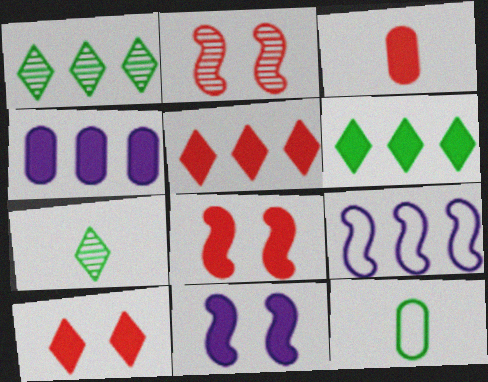[[3, 5, 8], 
[3, 6, 11]]